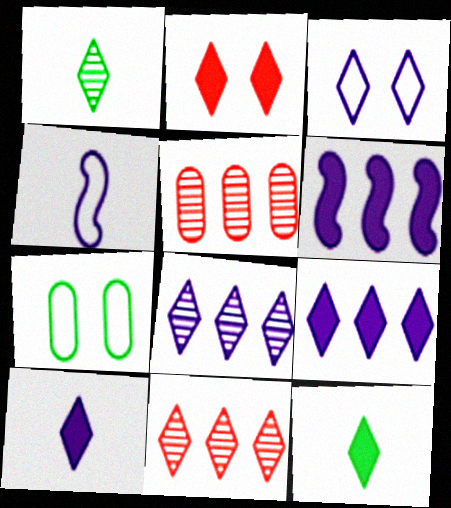[[2, 9, 12], 
[3, 8, 10], 
[3, 11, 12]]